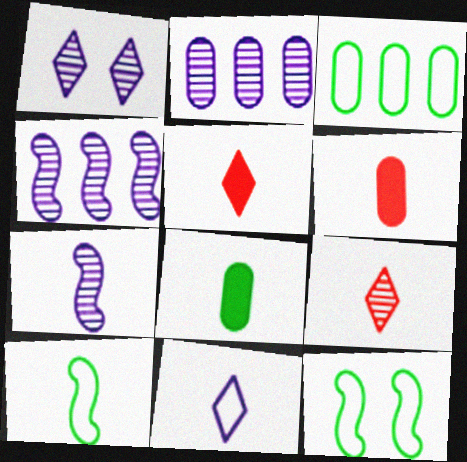[[1, 2, 7], 
[2, 5, 12]]